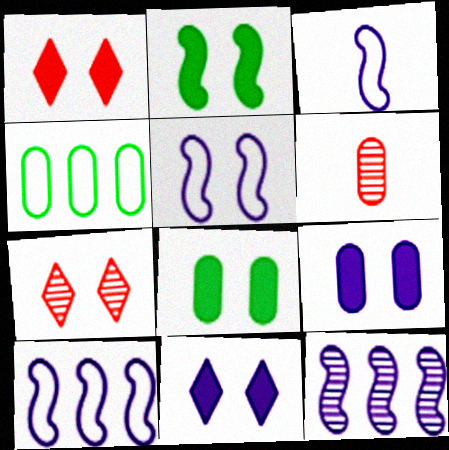[[1, 2, 9], 
[3, 5, 10], 
[4, 6, 9], 
[5, 7, 8]]